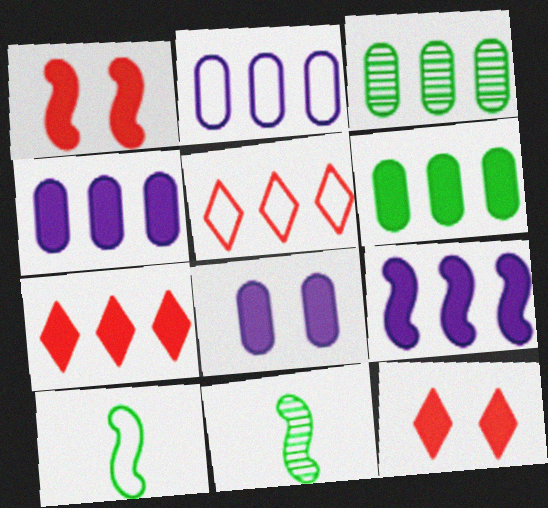[[2, 11, 12], 
[3, 5, 9], 
[5, 8, 11], 
[6, 7, 9]]